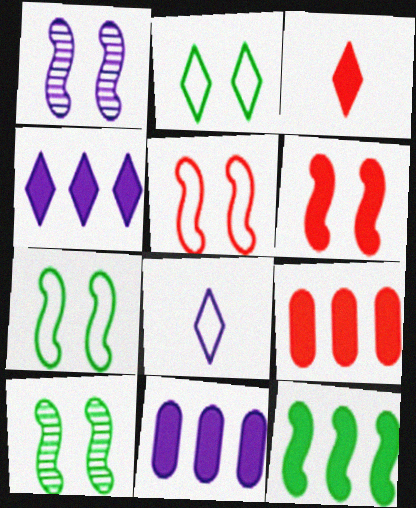[[1, 6, 7], 
[1, 8, 11], 
[3, 6, 9], 
[4, 9, 12], 
[8, 9, 10]]